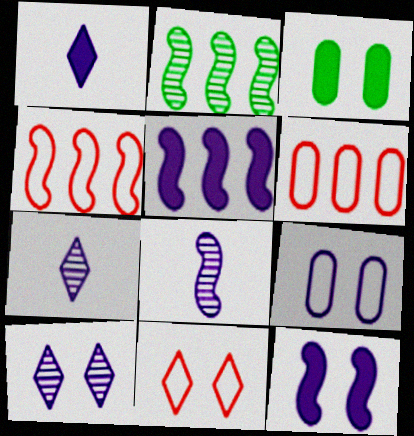[[2, 4, 5], 
[3, 4, 7], 
[5, 7, 9], 
[9, 10, 12]]